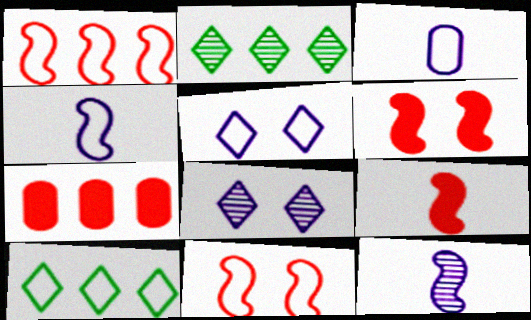[[2, 3, 6], 
[3, 10, 11]]